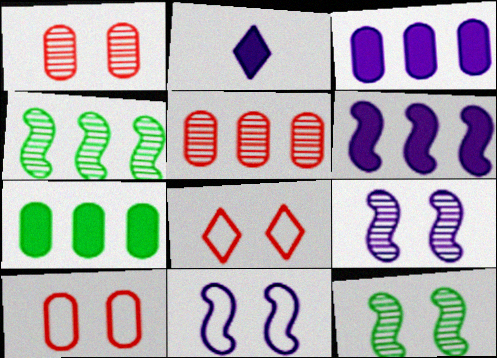[[2, 4, 10]]